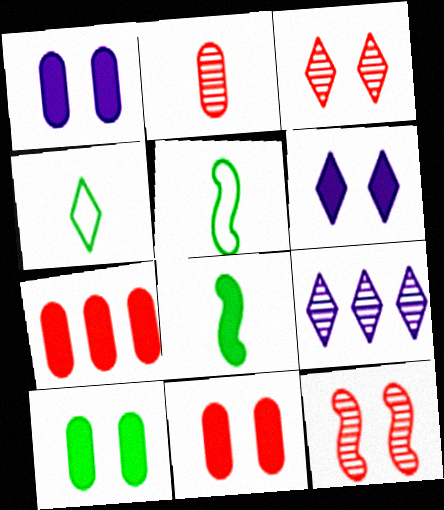[[1, 10, 11], 
[5, 9, 11], 
[6, 7, 8]]